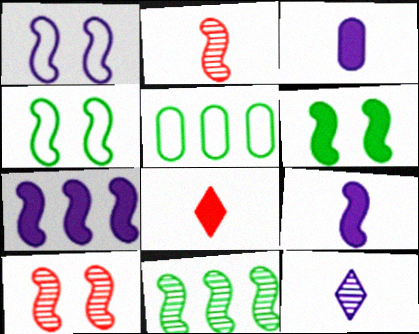[[1, 6, 10], 
[2, 4, 7]]